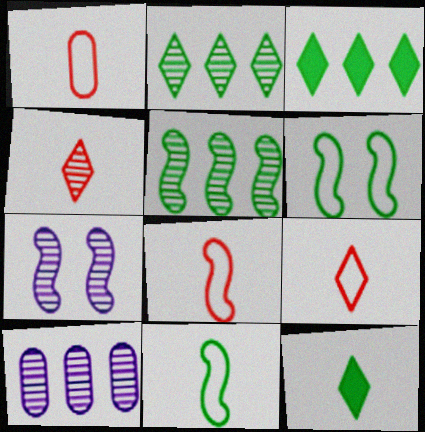[[1, 3, 7], 
[1, 8, 9]]